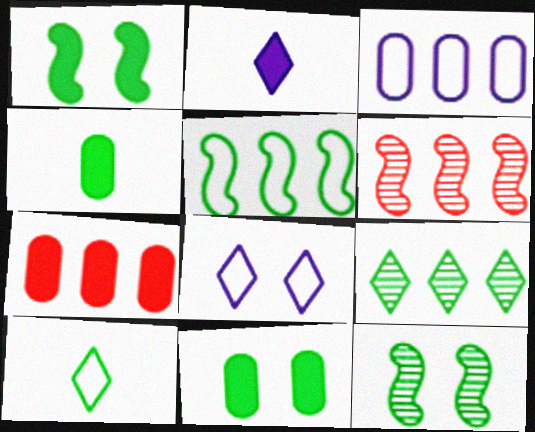[[1, 2, 7], 
[4, 6, 8]]